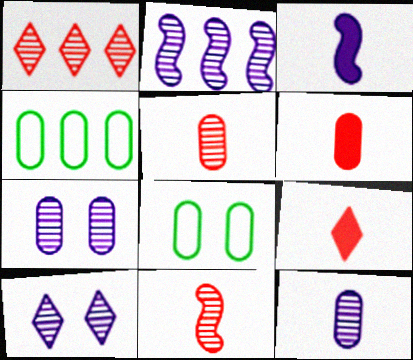[[1, 3, 8], 
[2, 8, 9], 
[2, 10, 12], 
[4, 6, 7]]